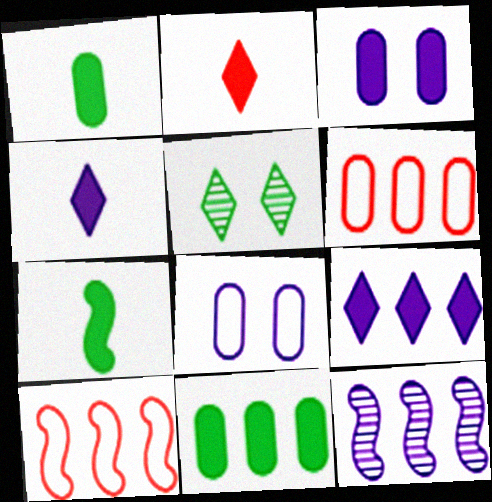[[4, 8, 12]]